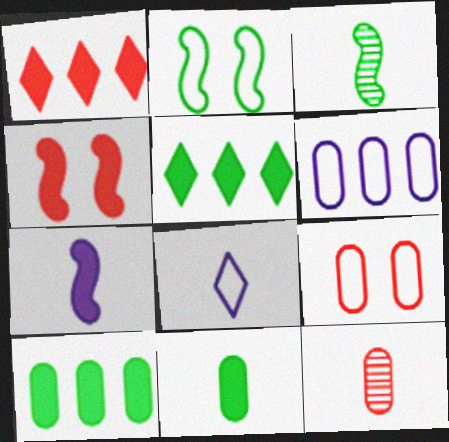[]